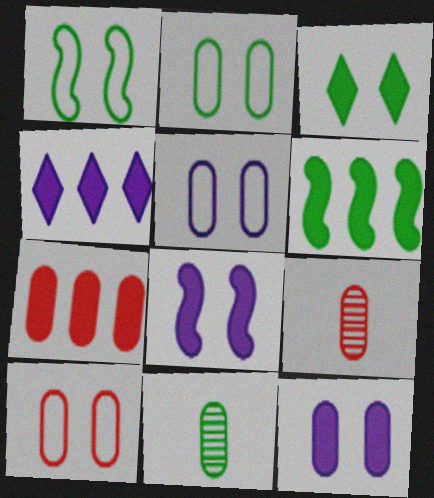[[1, 4, 9], 
[2, 5, 10], 
[4, 6, 7], 
[5, 7, 11], 
[7, 9, 10]]